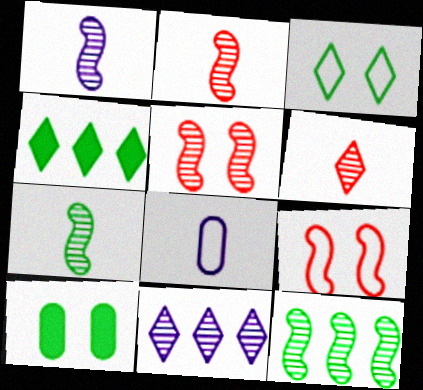[[1, 2, 7], 
[1, 5, 12], 
[4, 5, 8]]